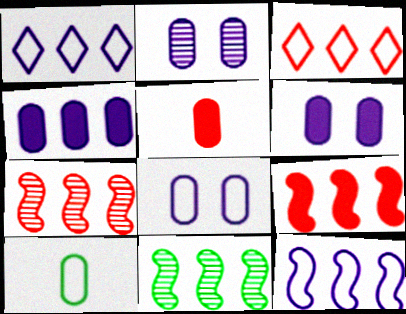[[2, 6, 8], 
[3, 4, 11], 
[9, 11, 12]]